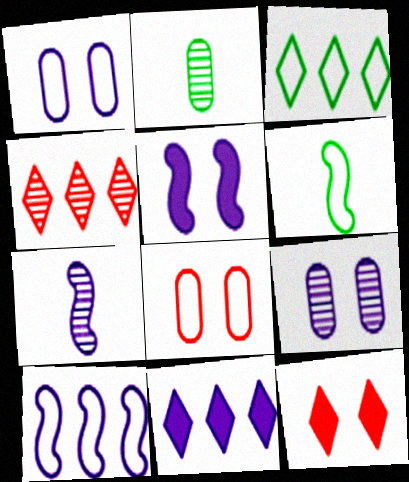[[1, 7, 11], 
[2, 10, 12], 
[3, 4, 11], 
[5, 7, 10]]